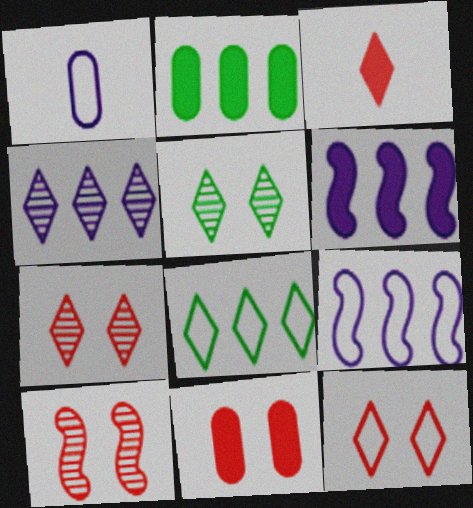[[10, 11, 12]]